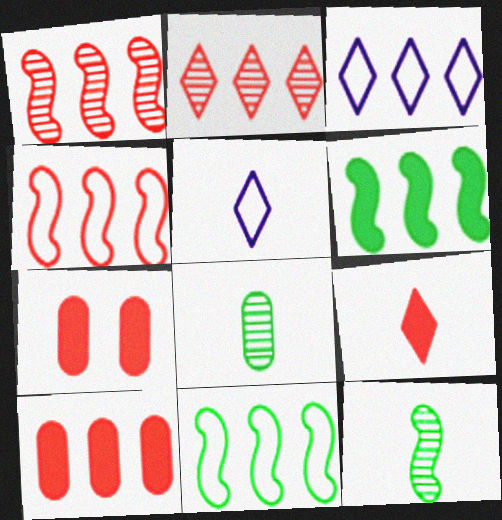[[2, 4, 10], 
[3, 7, 12]]